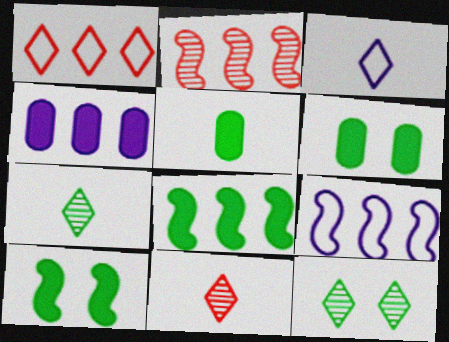[[2, 3, 6], 
[2, 8, 9], 
[6, 9, 11]]